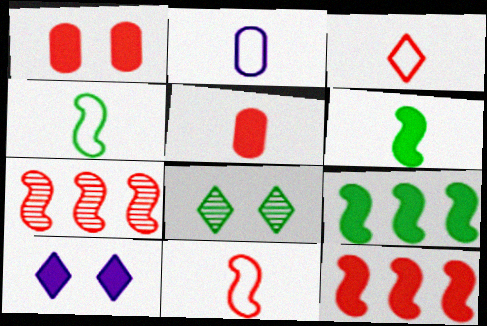[[1, 3, 7], 
[2, 3, 4], 
[2, 8, 12], 
[5, 9, 10]]